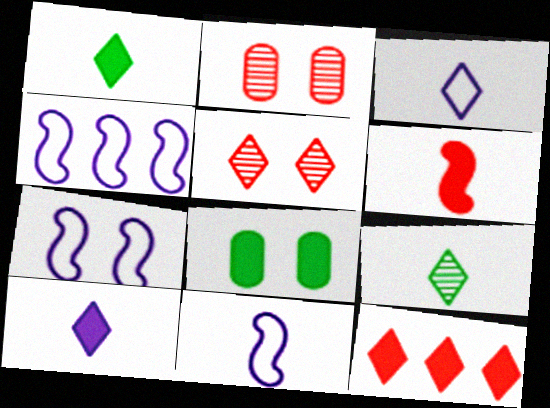[[1, 2, 4], 
[4, 7, 11], 
[5, 7, 8]]